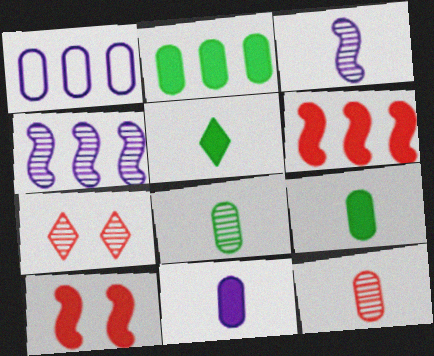[[4, 7, 8]]